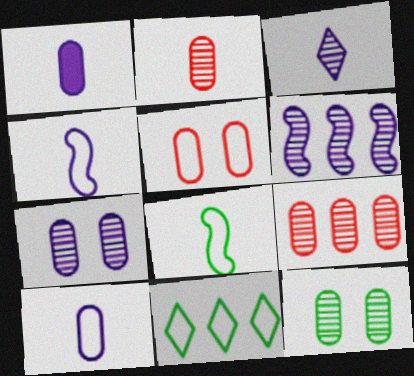[[1, 3, 4], 
[3, 6, 7], 
[4, 5, 11]]